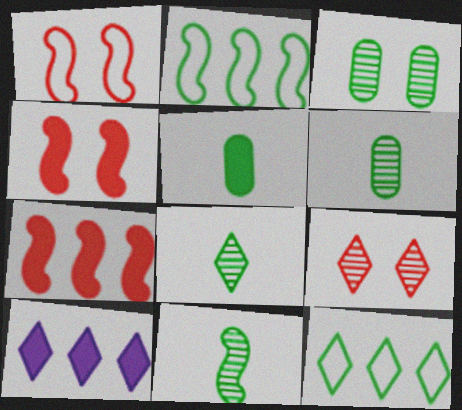[[1, 6, 10], 
[4, 5, 10], 
[6, 8, 11]]